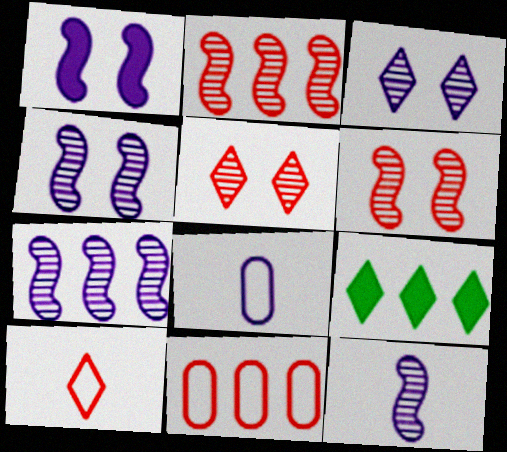[[3, 9, 10], 
[4, 7, 12], 
[6, 8, 9], 
[7, 9, 11]]